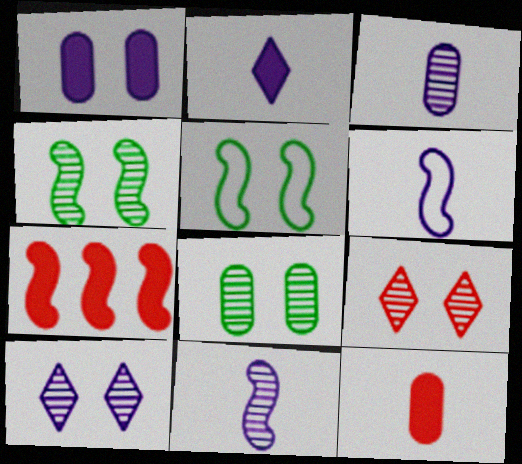[[1, 5, 9], 
[2, 3, 6], 
[4, 6, 7], 
[5, 7, 11]]